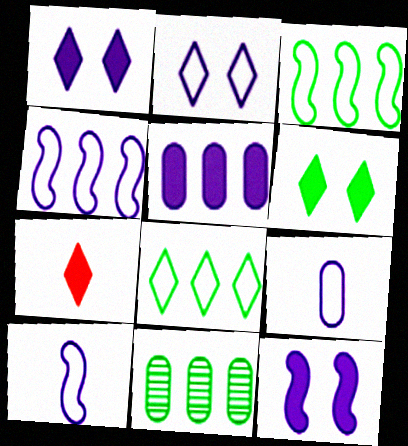[[2, 4, 9]]